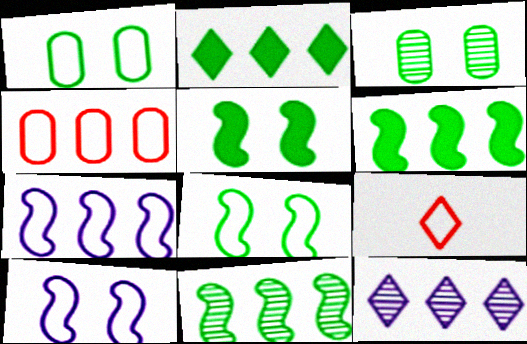[[1, 7, 9], 
[4, 6, 12]]